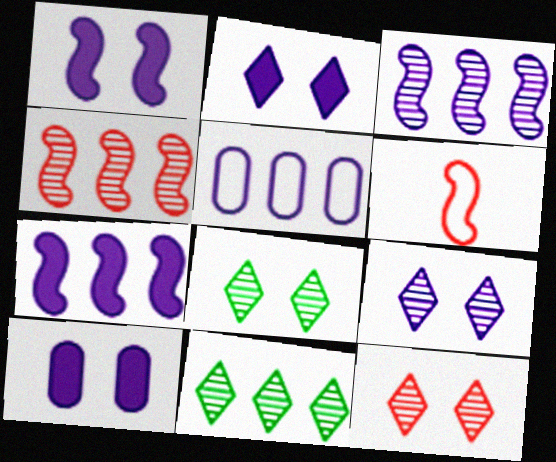[[1, 2, 10], 
[6, 10, 11], 
[8, 9, 12]]